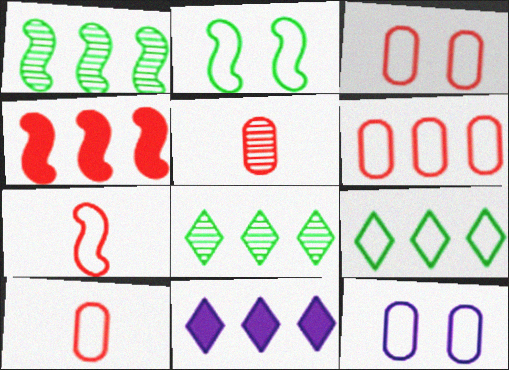[[1, 6, 11], 
[2, 5, 11], 
[3, 6, 10], 
[7, 9, 12]]